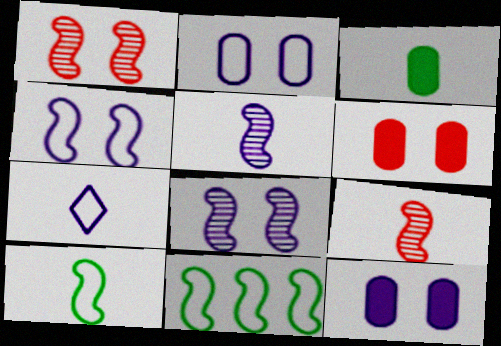[[3, 7, 9]]